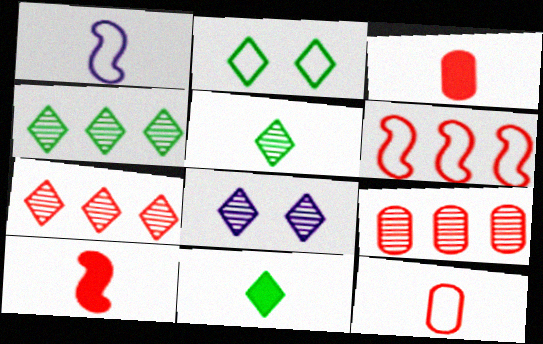[[1, 3, 5], 
[2, 4, 11], 
[5, 7, 8]]